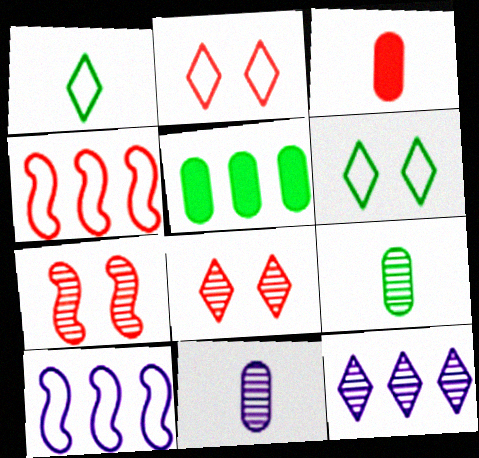[[3, 4, 8], 
[4, 5, 12], 
[7, 9, 12]]